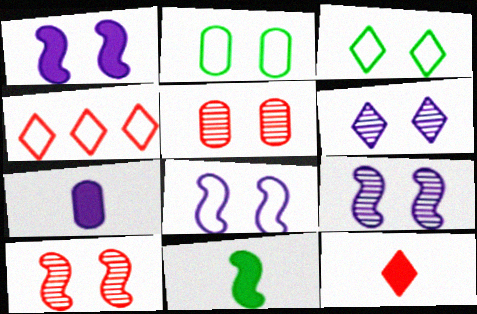[[1, 3, 5], 
[1, 8, 9], 
[7, 11, 12]]